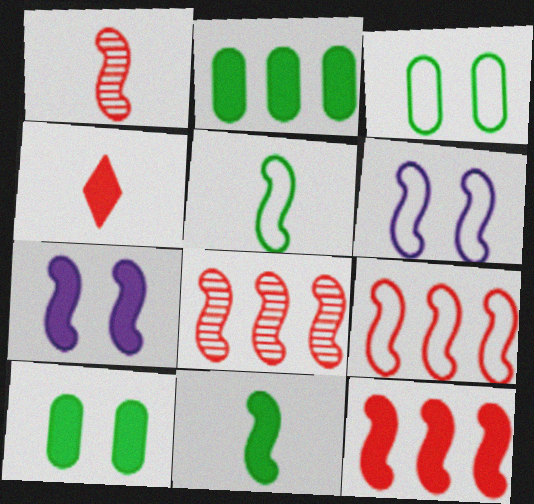[[2, 4, 7], 
[5, 6, 9], 
[5, 7, 8], 
[6, 8, 11], 
[7, 11, 12], 
[8, 9, 12]]